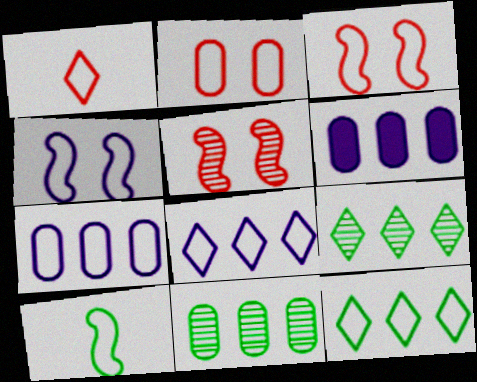[[2, 8, 10]]